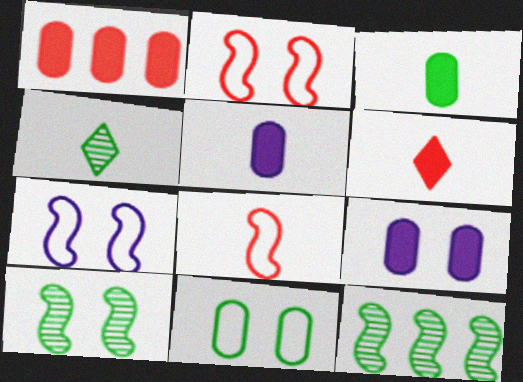[[1, 3, 9], 
[1, 4, 7], 
[4, 5, 8]]